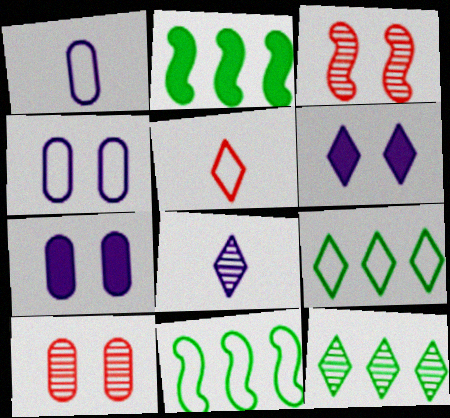[[4, 5, 11], 
[5, 6, 12]]